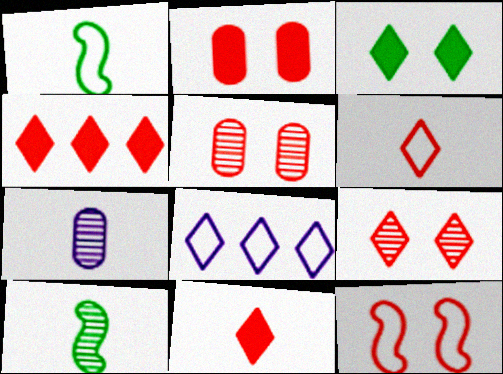[[1, 7, 11], 
[2, 8, 10], 
[2, 9, 12], 
[4, 6, 9]]